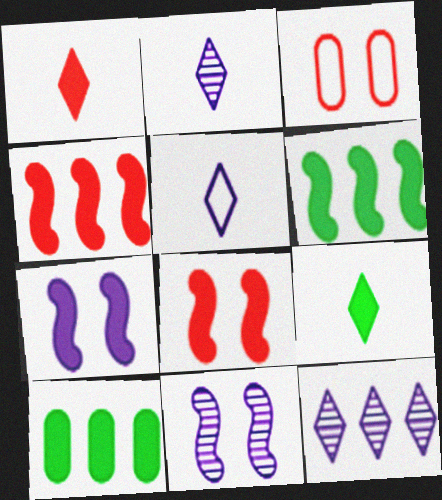[[1, 7, 10], 
[2, 3, 6]]